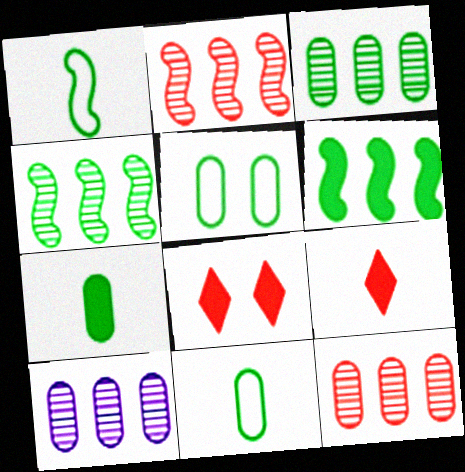[[1, 8, 10], 
[3, 5, 7], 
[3, 10, 12]]